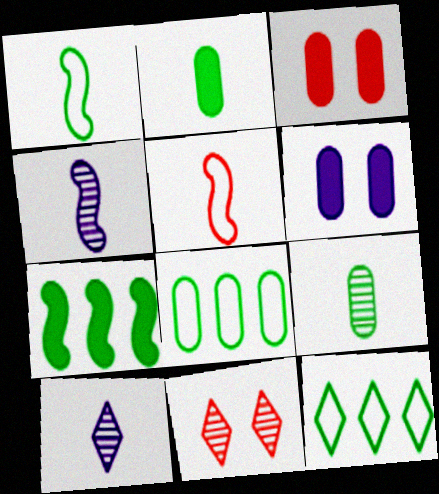[[2, 5, 10], 
[3, 4, 12]]